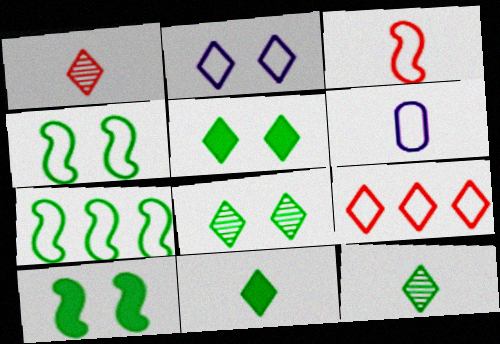[[4, 6, 9]]